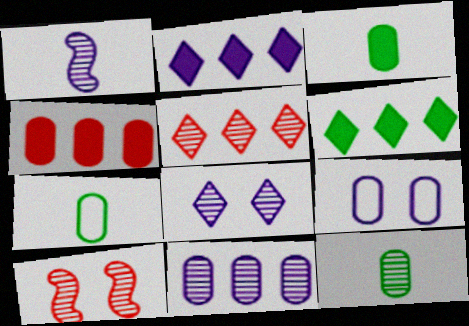[[1, 2, 9], 
[1, 8, 11], 
[2, 7, 10], 
[3, 7, 12], 
[4, 9, 12]]